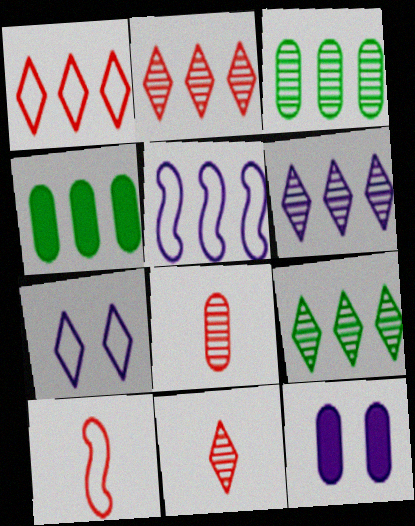[[2, 4, 5], 
[2, 6, 9], 
[9, 10, 12]]